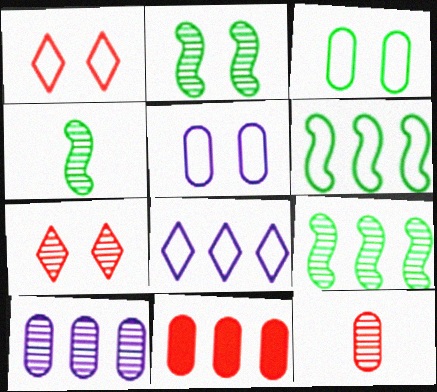[[2, 4, 9], 
[4, 7, 10], 
[8, 9, 11]]